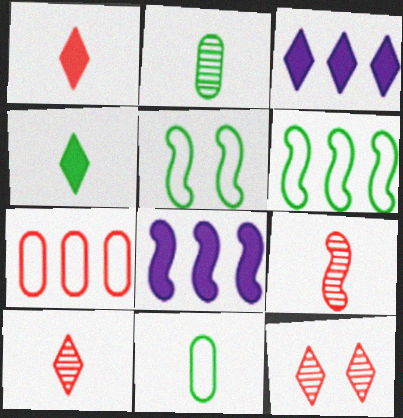[[5, 8, 9], 
[8, 11, 12]]